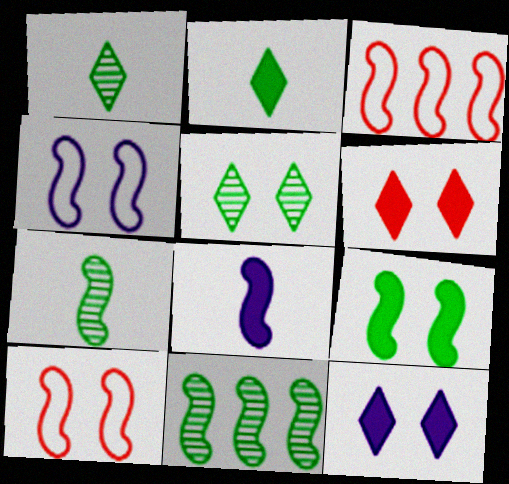[[8, 10, 11]]